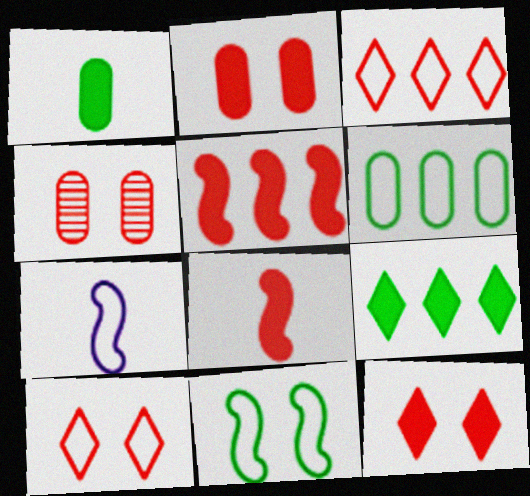[[3, 4, 8], 
[4, 7, 9], 
[6, 7, 10]]